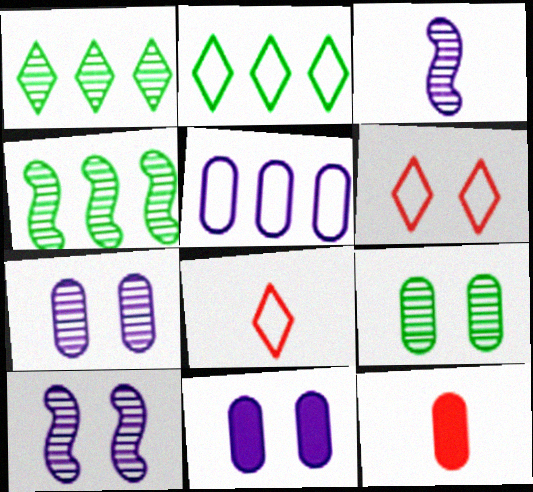[[2, 10, 12], 
[4, 8, 11], 
[5, 9, 12]]